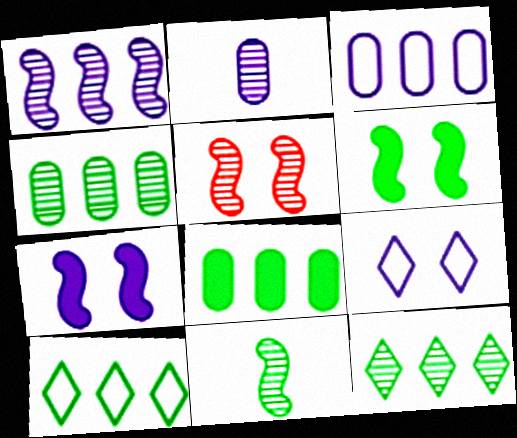[[1, 5, 11], 
[2, 5, 12]]